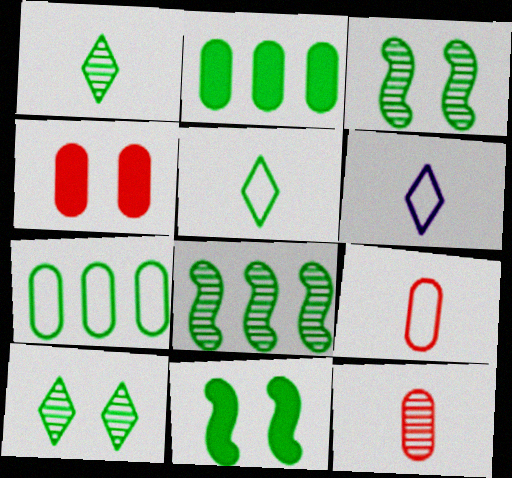[[1, 7, 11], 
[2, 3, 5], 
[4, 6, 8]]